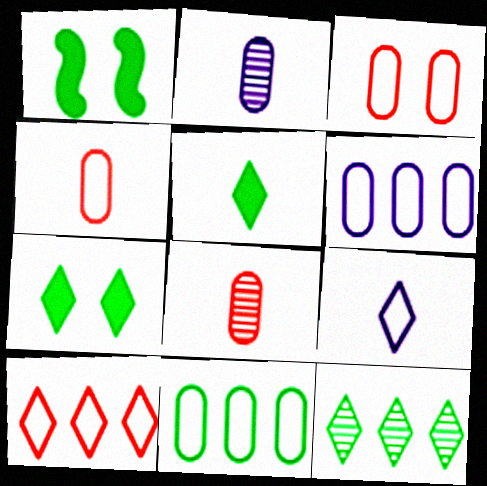[[1, 2, 10]]